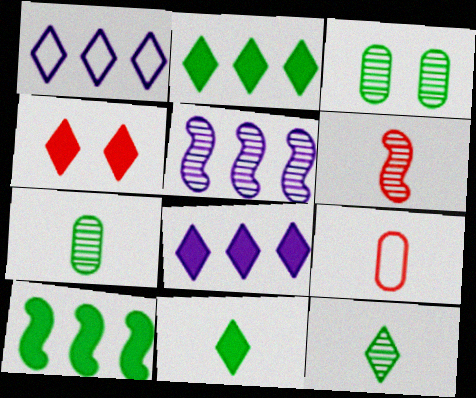[[1, 4, 12], 
[4, 8, 11]]